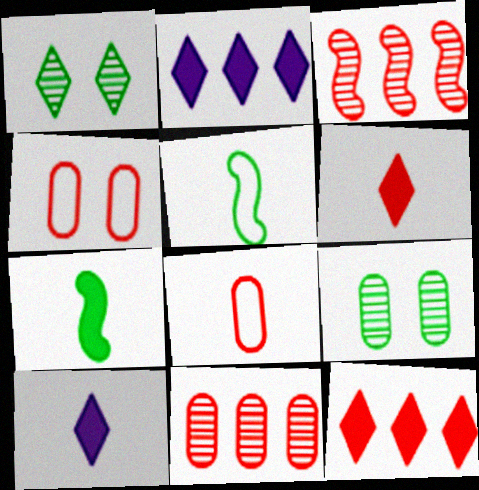[[3, 4, 6]]